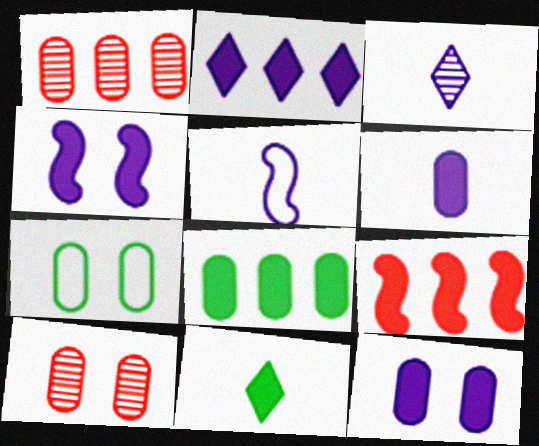[[1, 6, 7], 
[2, 4, 6], 
[2, 8, 9], 
[3, 5, 6], 
[3, 7, 9], 
[7, 10, 12], 
[9, 11, 12]]